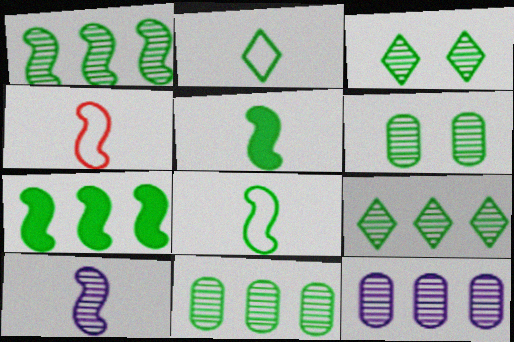[[1, 9, 11], 
[2, 6, 7], 
[4, 5, 10]]